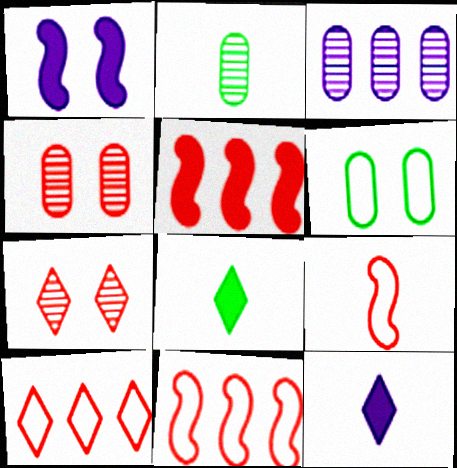[[1, 2, 10], 
[1, 6, 7], 
[2, 3, 4], 
[2, 9, 12]]